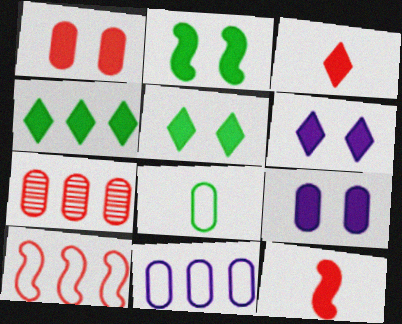[[1, 2, 6], 
[3, 4, 6], 
[4, 9, 12], 
[7, 8, 9]]